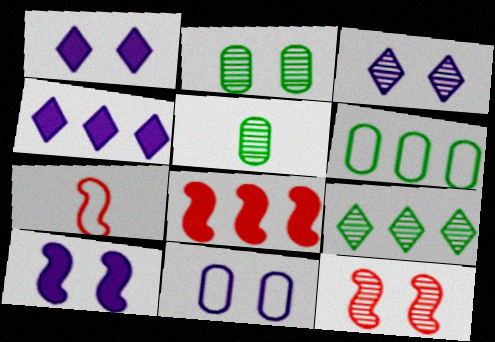[[2, 3, 12], 
[2, 4, 7], 
[3, 10, 11], 
[7, 8, 12]]